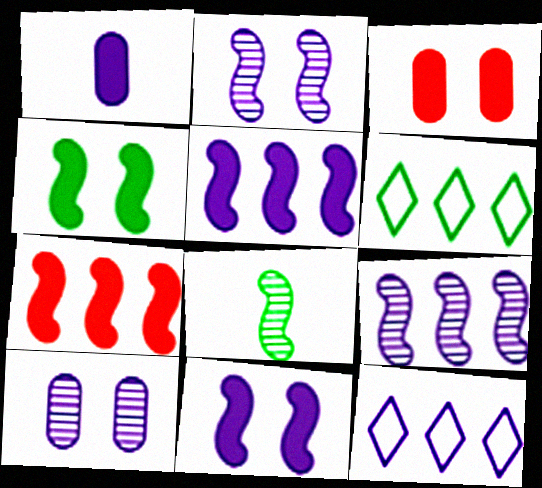[[1, 2, 12], 
[3, 8, 12]]